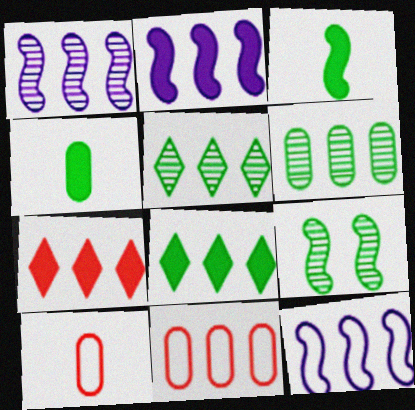[[1, 2, 12], 
[1, 8, 11], 
[2, 5, 11], 
[6, 7, 12]]